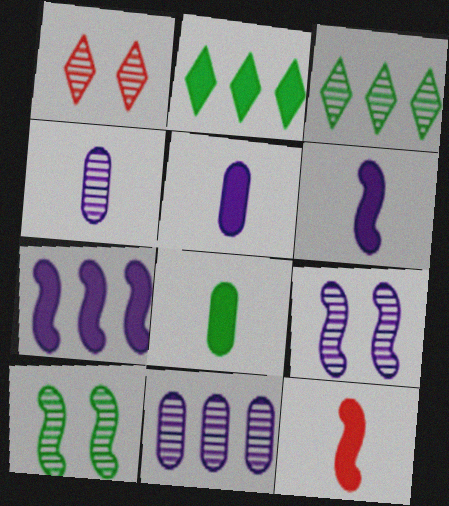[]